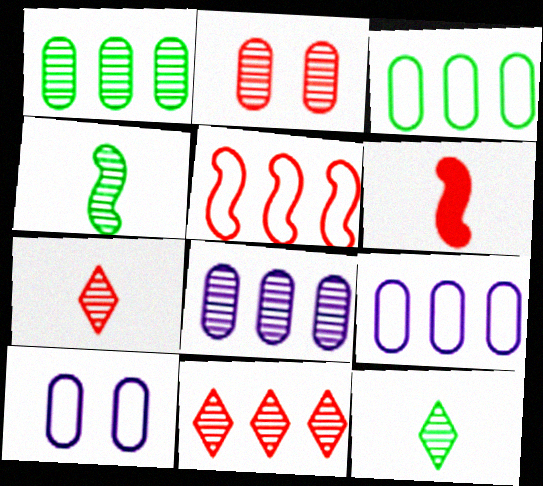[]